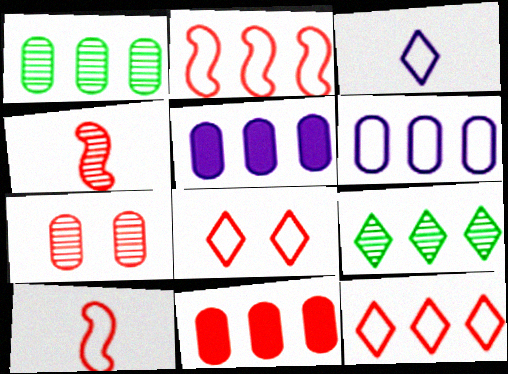[[1, 6, 11], 
[2, 5, 9], 
[4, 8, 11]]